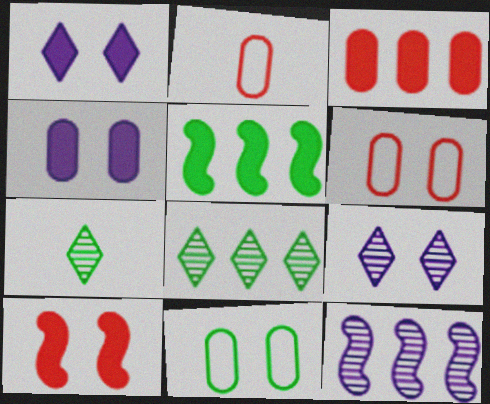[[2, 5, 9], 
[5, 7, 11], 
[9, 10, 11]]